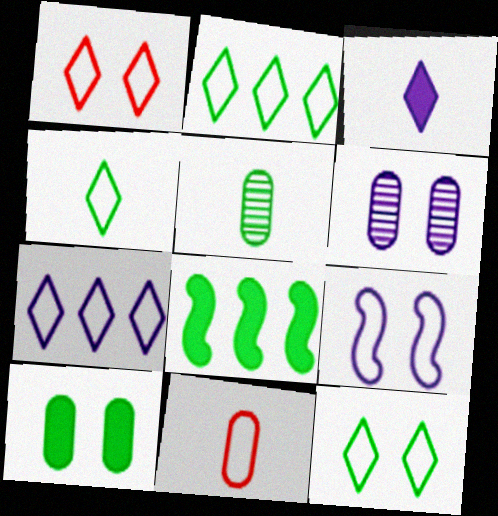[[1, 4, 7], 
[2, 4, 12], 
[2, 9, 11], 
[5, 8, 12]]